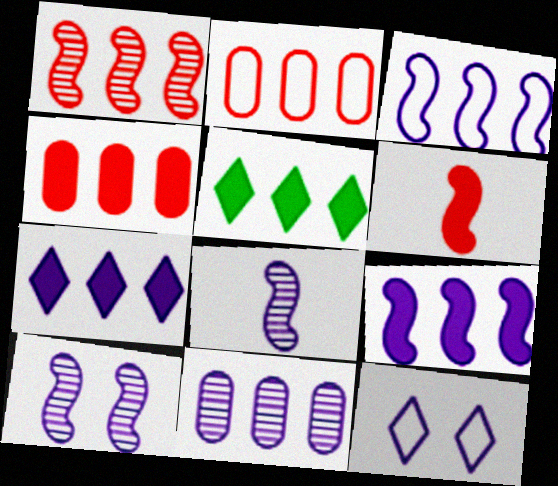[[3, 7, 11], 
[4, 5, 9]]